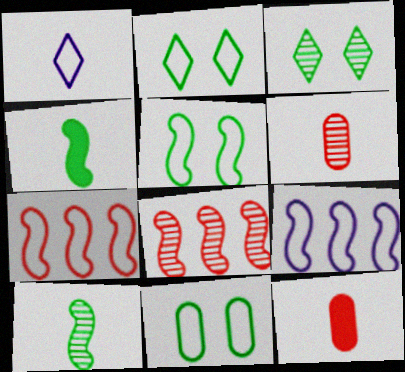[[1, 4, 6], 
[1, 7, 11], 
[1, 10, 12], 
[2, 5, 11], 
[3, 9, 12]]